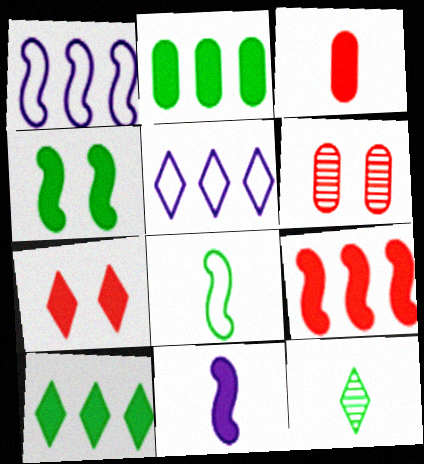[[2, 7, 11], 
[3, 7, 9], 
[4, 9, 11], 
[5, 7, 12]]